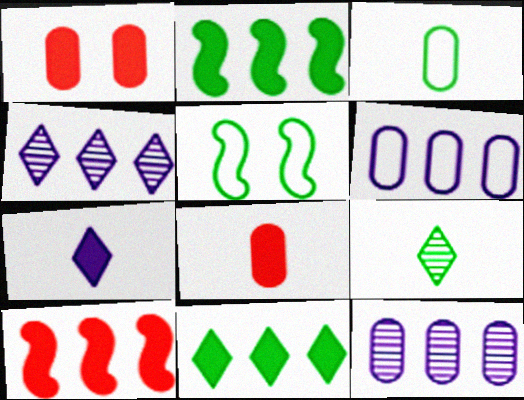[[1, 2, 7], 
[1, 3, 12], 
[4, 5, 8]]